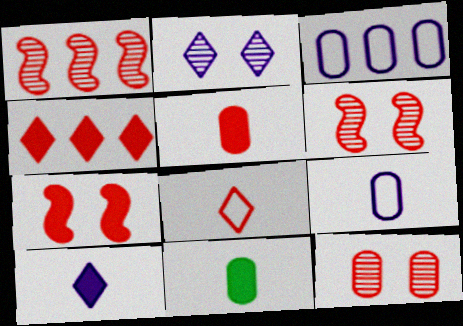[[3, 11, 12], 
[4, 5, 7]]